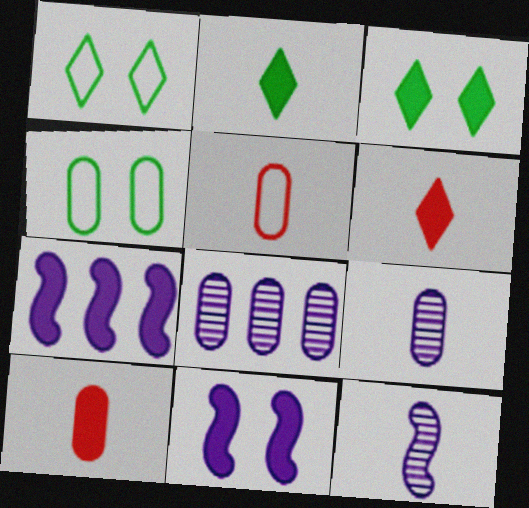[[2, 5, 12], 
[3, 7, 10], 
[4, 8, 10]]